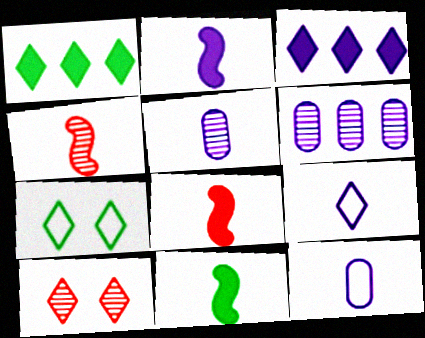[[1, 9, 10], 
[2, 5, 9], 
[2, 8, 11], 
[6, 7, 8]]